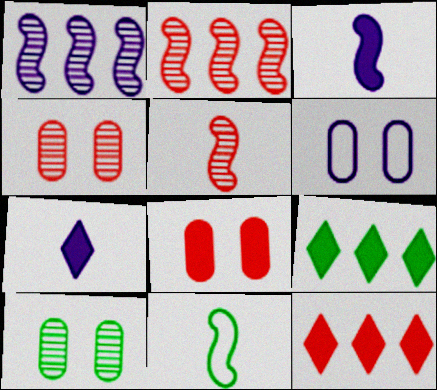[[1, 6, 7], 
[3, 5, 11], 
[3, 8, 9], 
[5, 6, 9], 
[6, 8, 10], 
[9, 10, 11]]